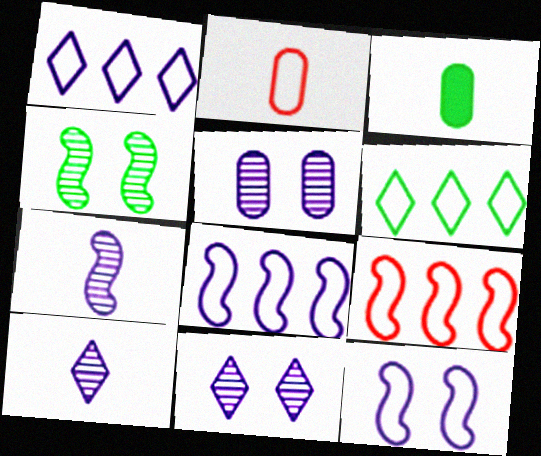[[2, 6, 12], 
[3, 4, 6], 
[3, 9, 11]]